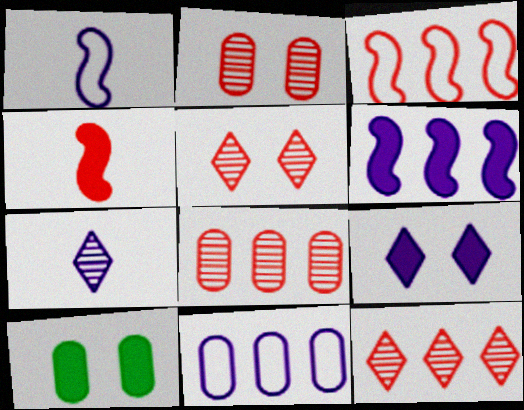[[1, 10, 12], 
[3, 7, 10]]